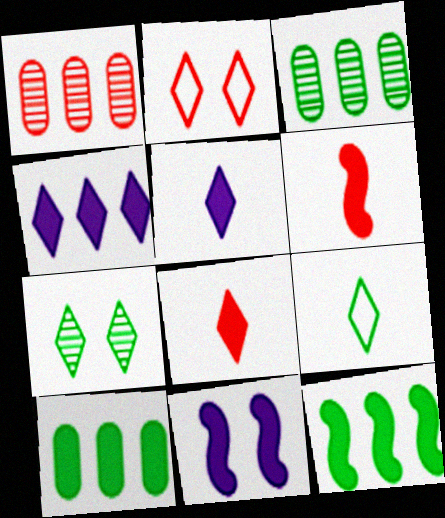[[1, 2, 6], 
[1, 9, 11], 
[6, 11, 12], 
[8, 10, 11]]